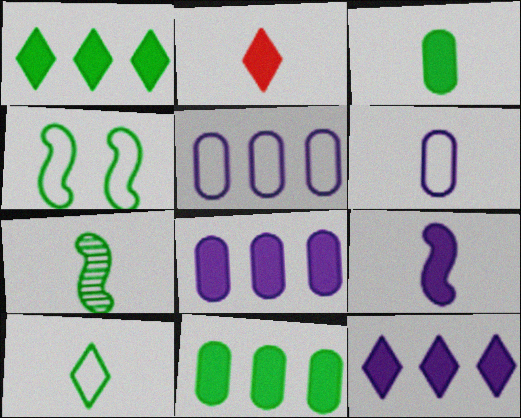[[2, 3, 9], 
[2, 6, 7], 
[3, 7, 10]]